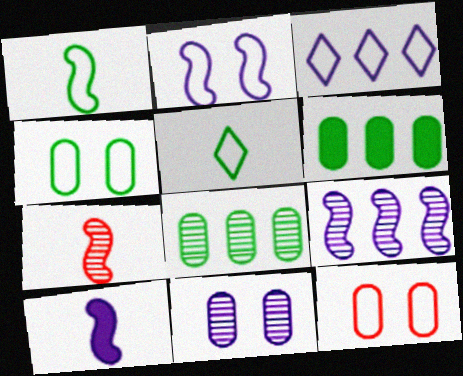[[1, 3, 12], 
[1, 7, 10], 
[2, 9, 10], 
[3, 10, 11]]